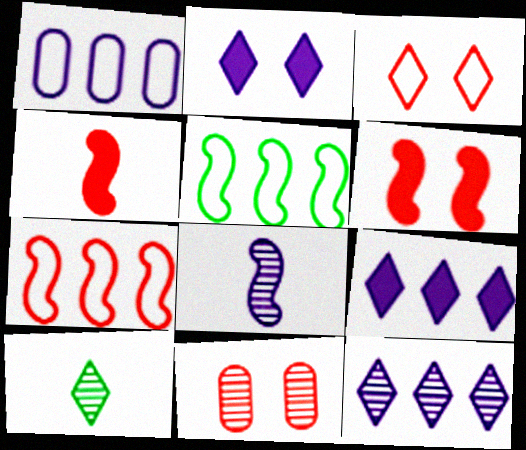[[1, 2, 8], 
[1, 6, 10], 
[3, 6, 11], 
[3, 9, 10], 
[5, 6, 8]]